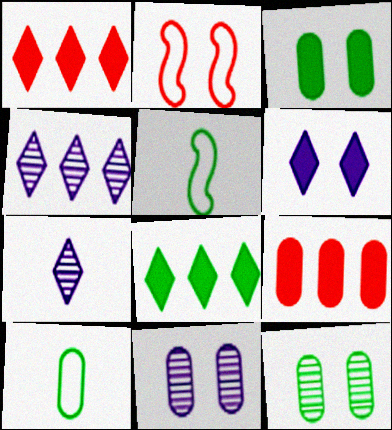[[1, 5, 11], 
[2, 6, 12], 
[5, 8, 12], 
[9, 10, 11]]